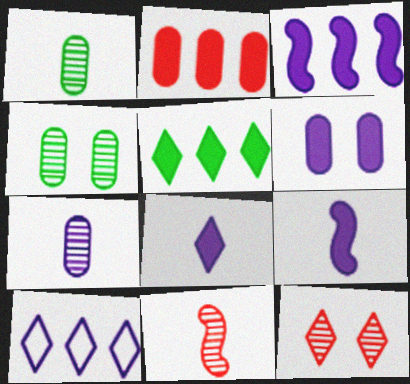[[2, 3, 5], 
[3, 6, 8]]